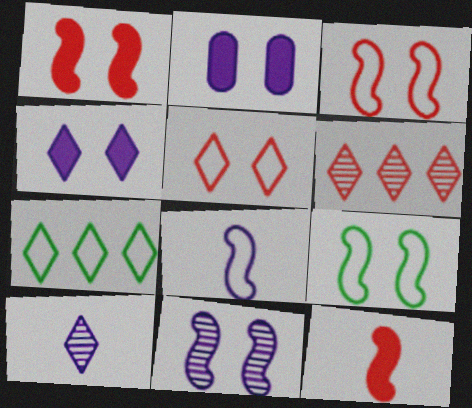[[1, 9, 11]]